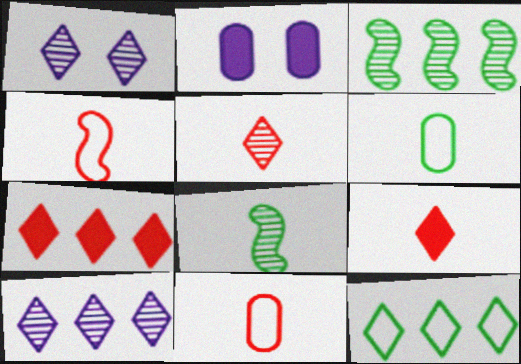[[1, 9, 12], 
[7, 10, 12]]